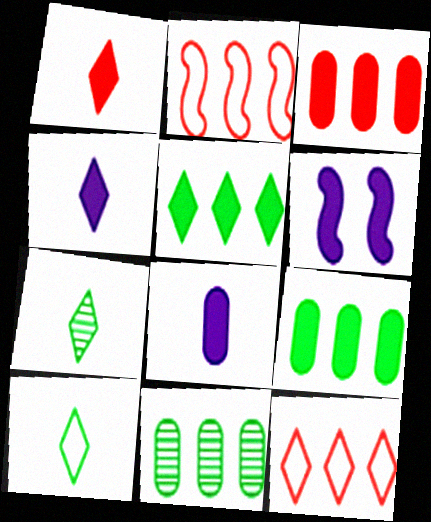[[1, 6, 9]]